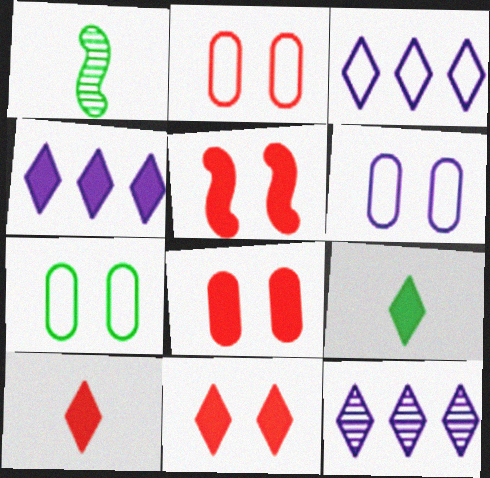[[1, 2, 4], 
[1, 3, 8], 
[2, 6, 7], 
[3, 4, 12], 
[4, 9, 11], 
[5, 8, 11]]